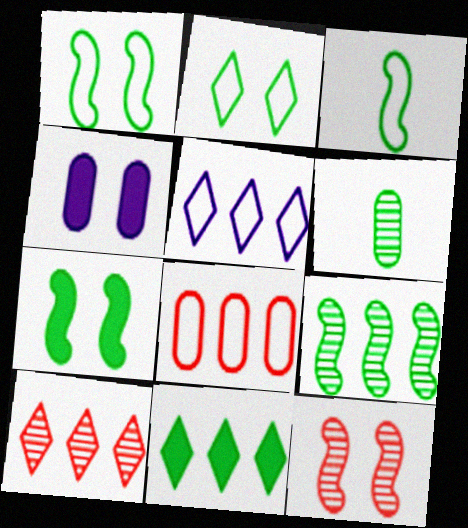[[1, 6, 11], 
[2, 4, 12], 
[3, 4, 10], 
[3, 7, 9], 
[4, 6, 8], 
[5, 10, 11]]